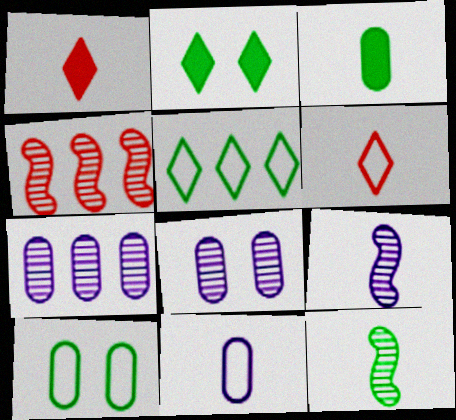[[1, 11, 12], 
[2, 4, 11], 
[3, 6, 9]]